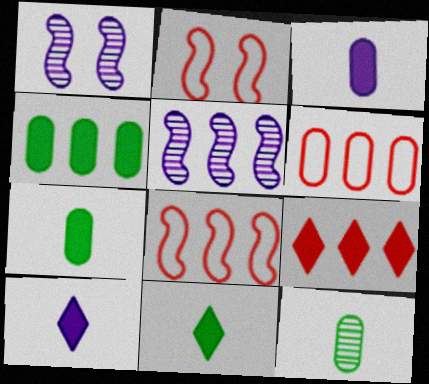[[1, 6, 11]]